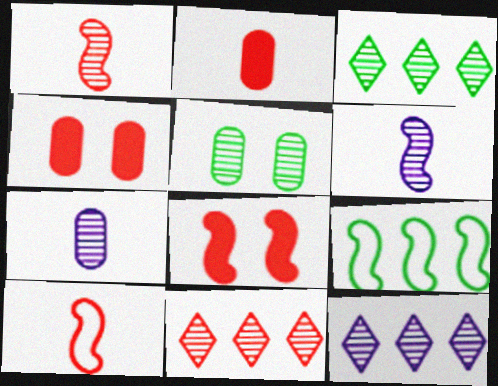[[1, 5, 12], 
[3, 11, 12], 
[4, 10, 11], 
[5, 6, 11], 
[6, 8, 9]]